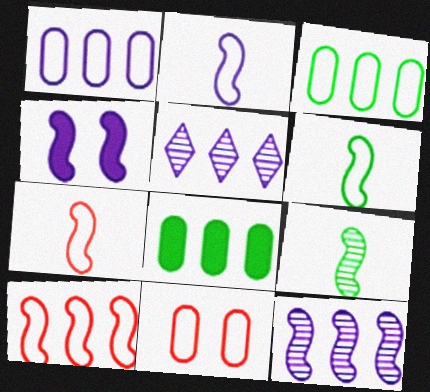[[2, 4, 12], 
[2, 6, 7], 
[4, 9, 10], 
[5, 8, 10]]